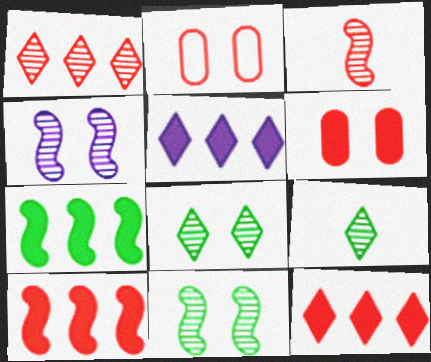[[2, 3, 12]]